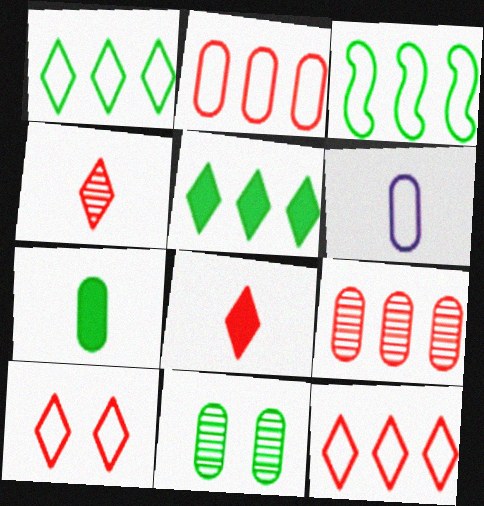[[3, 6, 10]]